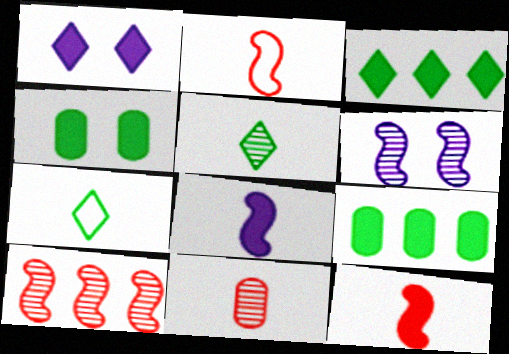[[1, 9, 12], 
[7, 8, 11]]